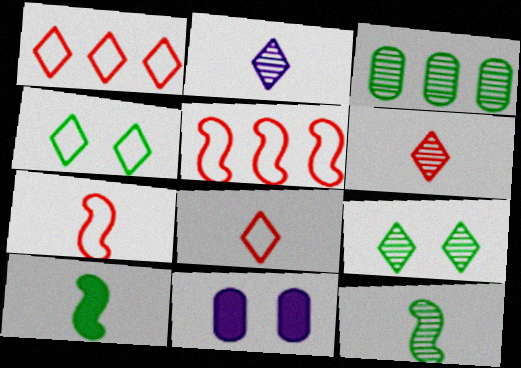[[1, 11, 12], 
[3, 4, 10], 
[3, 9, 12]]